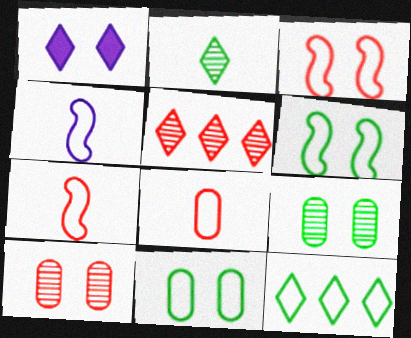[[1, 3, 9], 
[1, 6, 10]]